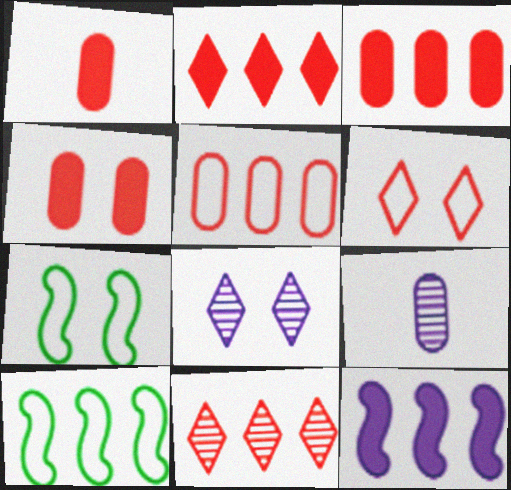[[1, 3, 4], 
[1, 8, 10], 
[2, 7, 9], 
[4, 7, 8]]